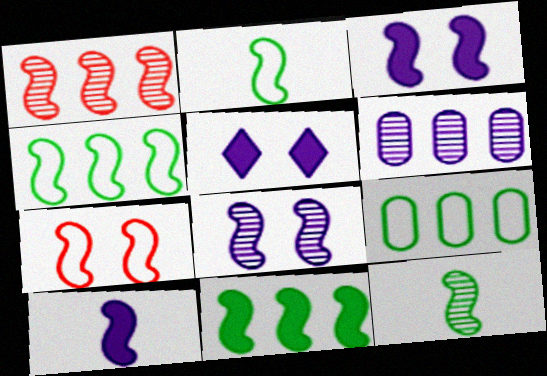[[1, 2, 3], 
[1, 8, 12]]